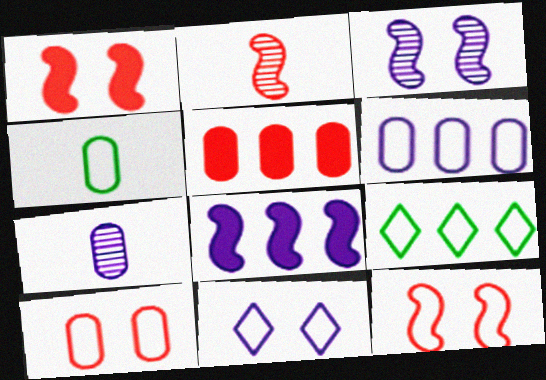[[1, 7, 9], 
[4, 6, 10], 
[7, 8, 11]]